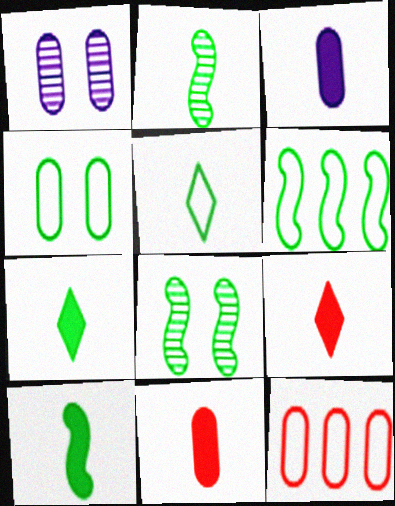[[1, 6, 9], 
[3, 9, 10], 
[4, 5, 6], 
[6, 8, 10]]